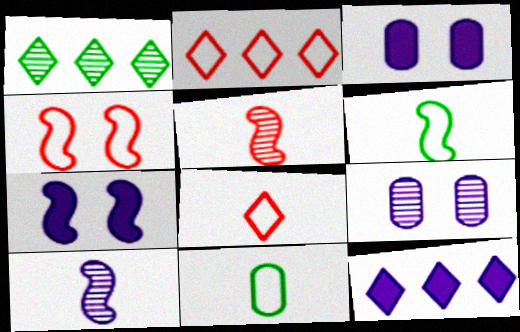[[1, 2, 12], 
[1, 5, 9]]